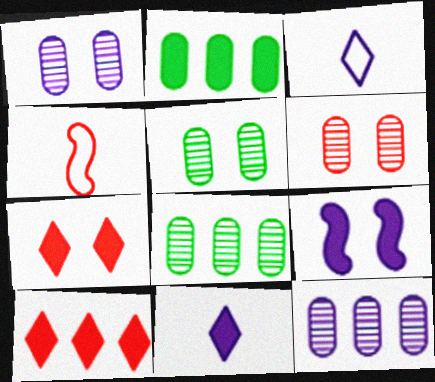[[1, 5, 6], 
[3, 9, 12], 
[4, 6, 10]]